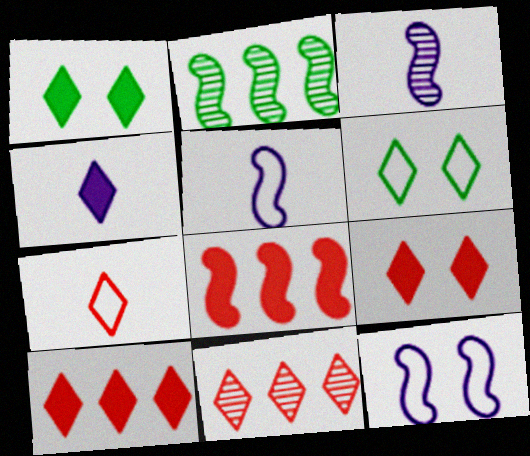[[1, 4, 10], 
[4, 6, 11], 
[7, 9, 11]]